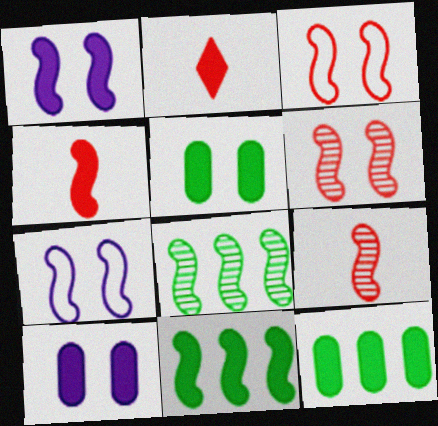[[1, 2, 12], 
[1, 4, 11], 
[2, 10, 11], 
[4, 7, 8], 
[7, 9, 11]]